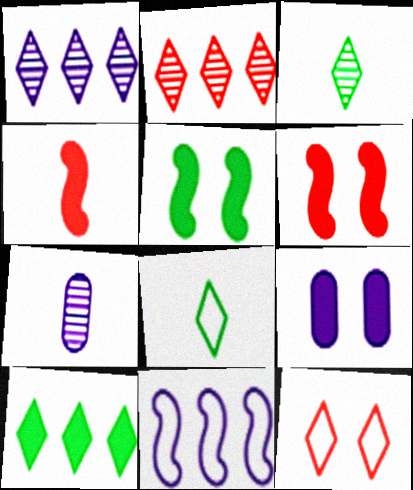[[4, 7, 8], 
[4, 9, 10]]